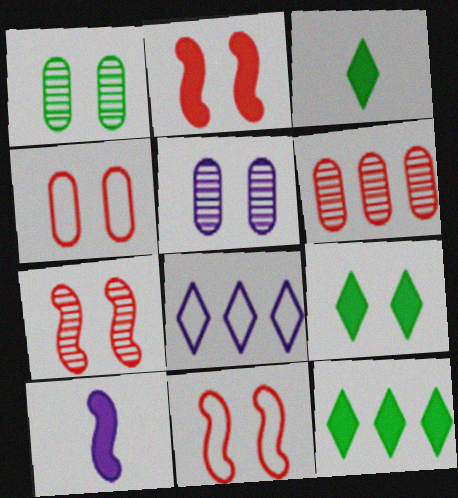[[2, 7, 11], 
[3, 9, 12], 
[5, 8, 10], 
[5, 9, 11]]